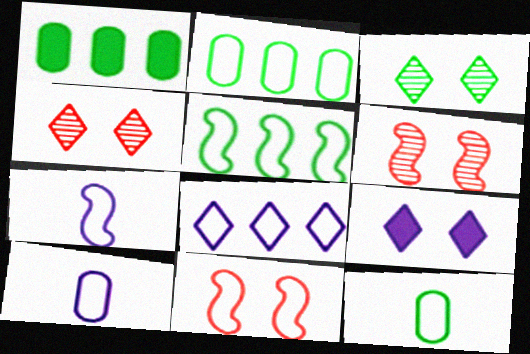[[1, 4, 7], 
[5, 7, 11], 
[8, 11, 12]]